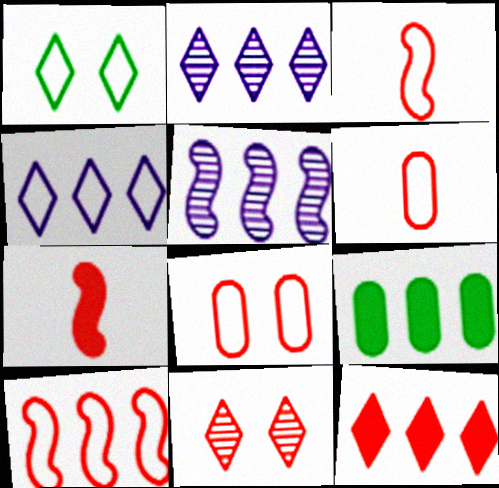[[2, 9, 10]]